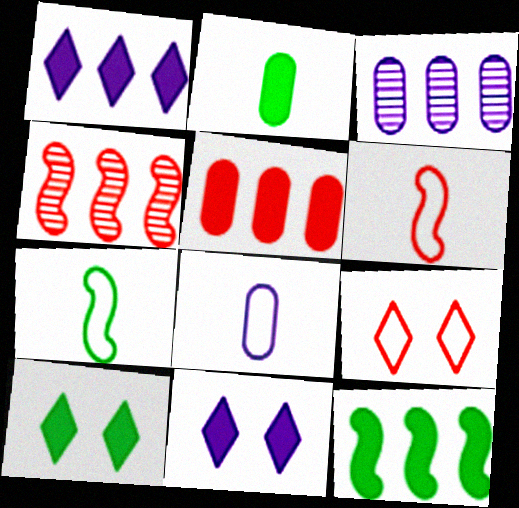[[1, 5, 12], 
[2, 10, 12], 
[3, 6, 10], 
[4, 8, 10]]